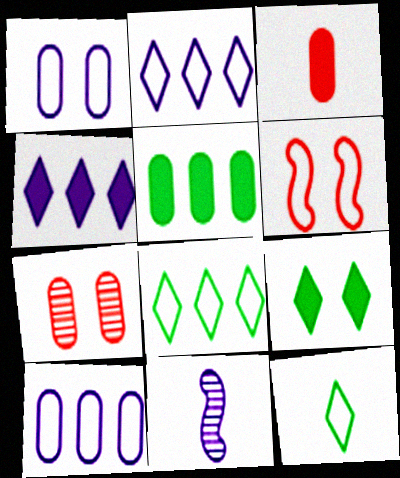[[1, 4, 11], 
[3, 11, 12], 
[6, 10, 12]]